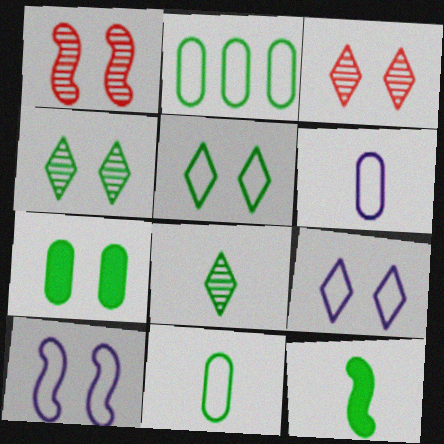[[1, 7, 9], 
[2, 4, 12], 
[3, 7, 10], 
[8, 11, 12]]